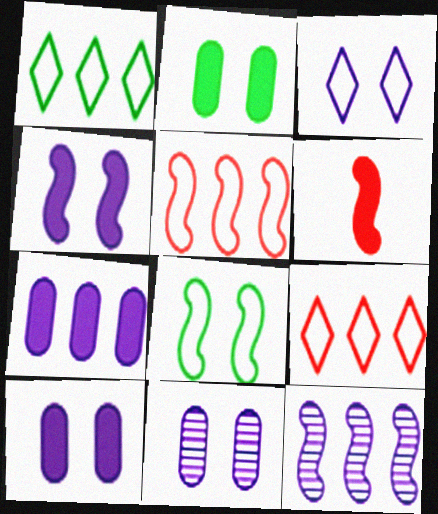[[1, 6, 11], 
[3, 4, 11], 
[6, 8, 12]]